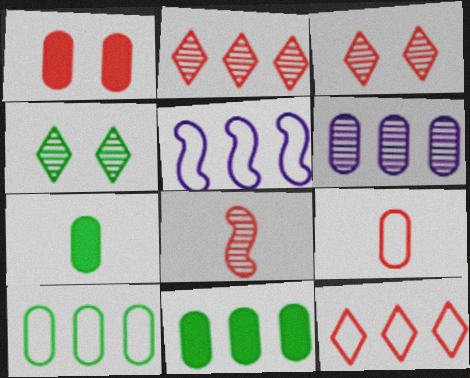[[1, 8, 12], 
[2, 5, 11], 
[3, 5, 7], 
[4, 6, 8], 
[5, 10, 12]]